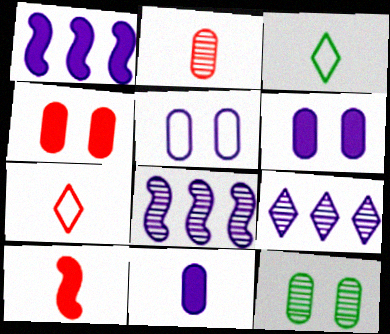[[1, 7, 12], 
[2, 7, 10], 
[3, 4, 8], 
[4, 5, 12]]